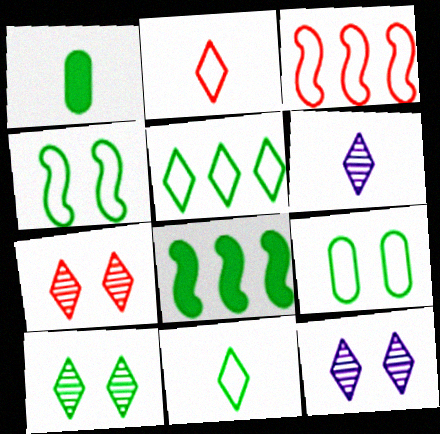[[1, 3, 12], 
[7, 10, 12]]